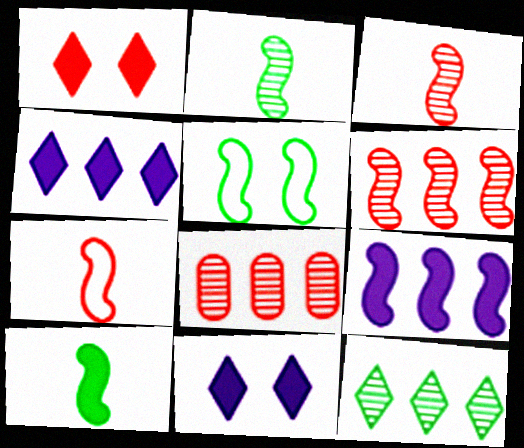[[1, 7, 8], 
[3, 5, 9]]